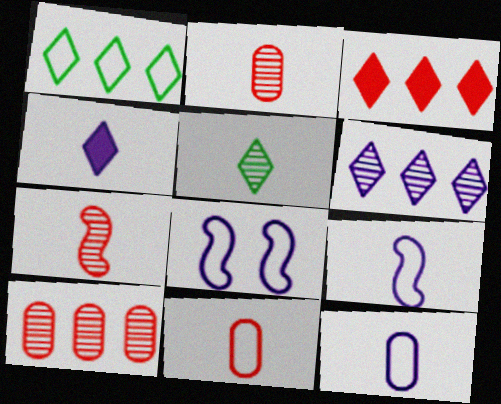[[1, 3, 6], 
[1, 8, 11]]